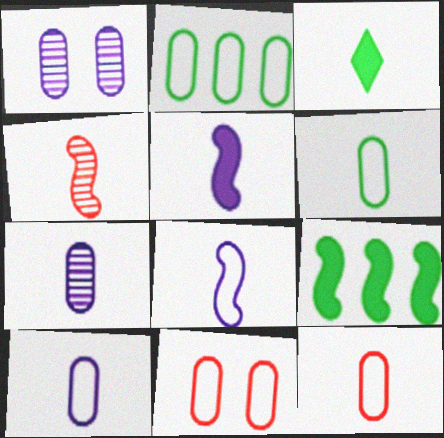[[2, 10, 11], 
[3, 4, 10], 
[6, 10, 12]]